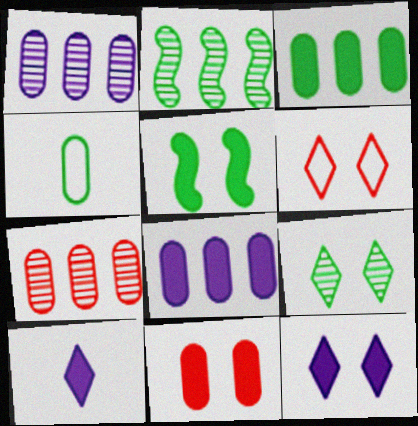[[1, 4, 11], 
[5, 11, 12], 
[6, 9, 12]]